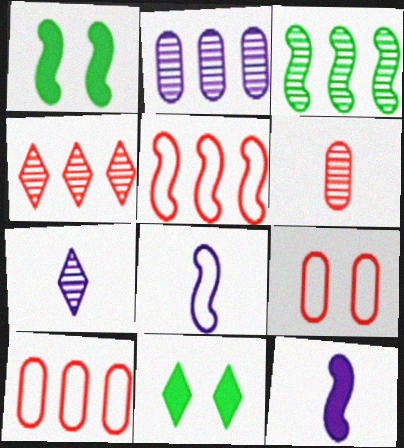[[1, 7, 10], 
[2, 3, 4]]